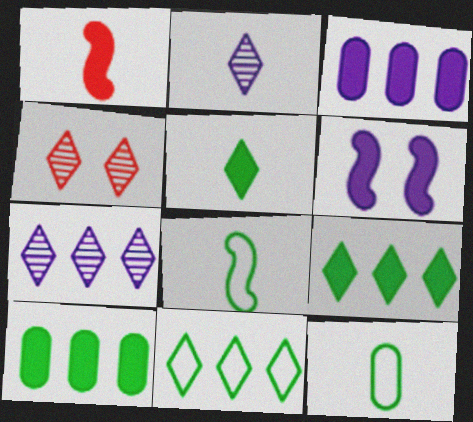[[1, 2, 12], 
[3, 4, 8]]